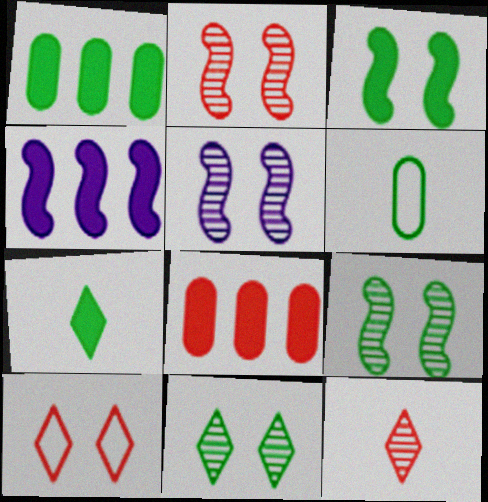[[1, 3, 7], 
[2, 5, 9]]